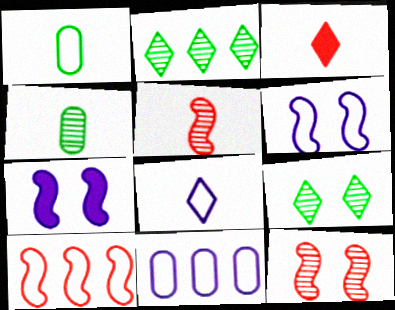[[6, 8, 11]]